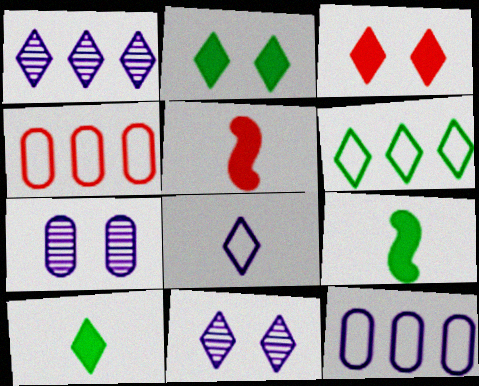[[4, 9, 11], 
[5, 6, 7]]